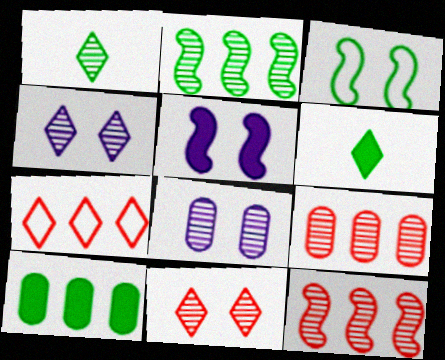[[1, 3, 10], 
[1, 8, 12], 
[4, 6, 7]]